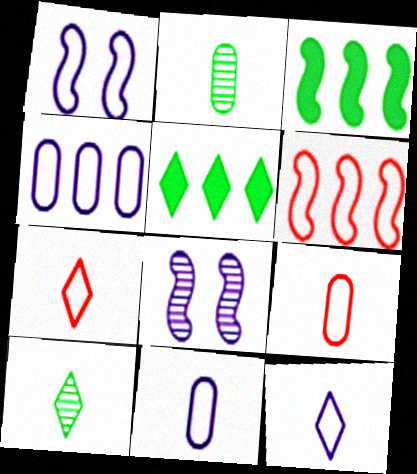[[1, 4, 12], 
[5, 8, 9]]